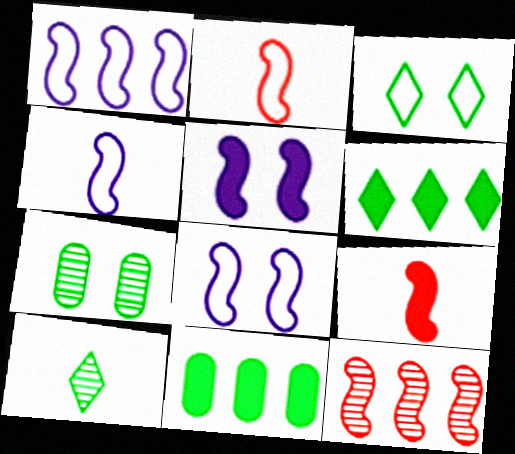[[1, 4, 8], 
[3, 6, 10]]